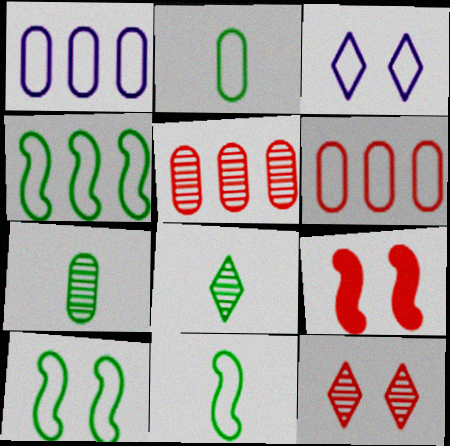[[1, 8, 9], 
[3, 6, 11], 
[4, 10, 11]]